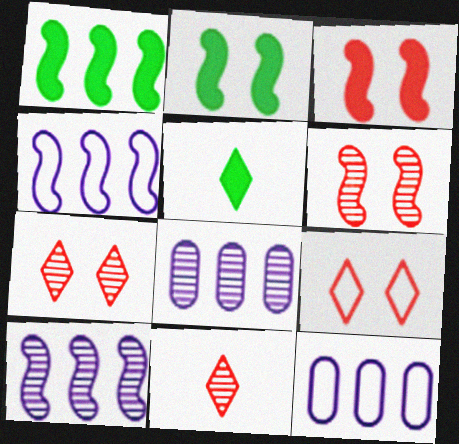[[2, 11, 12], 
[5, 6, 12]]